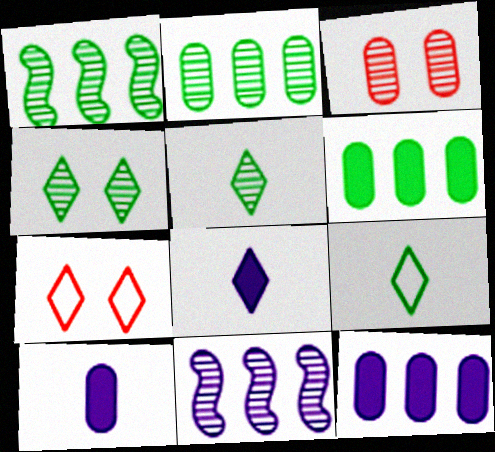[[1, 7, 10], 
[3, 5, 11]]